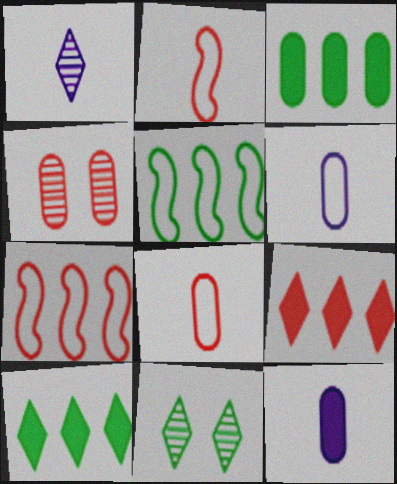[[2, 4, 9], 
[3, 4, 6], 
[7, 11, 12]]